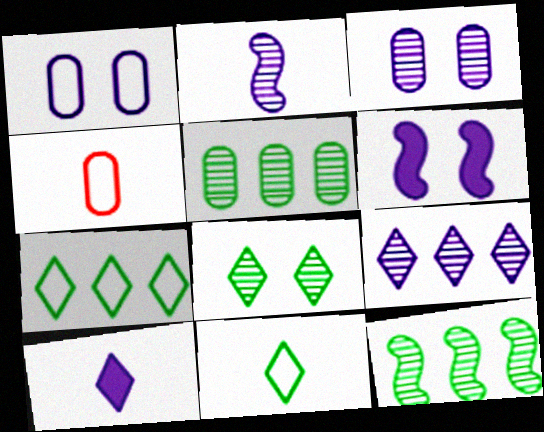[[2, 3, 9]]